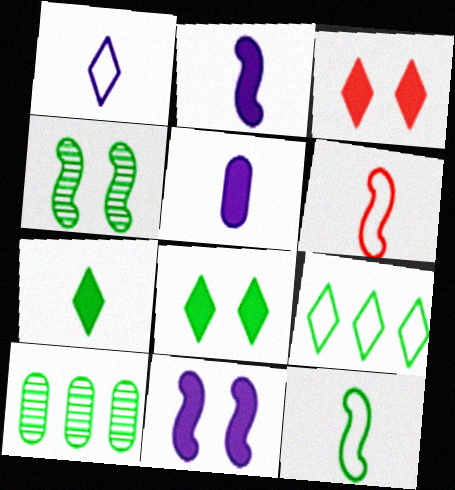[[8, 10, 12]]